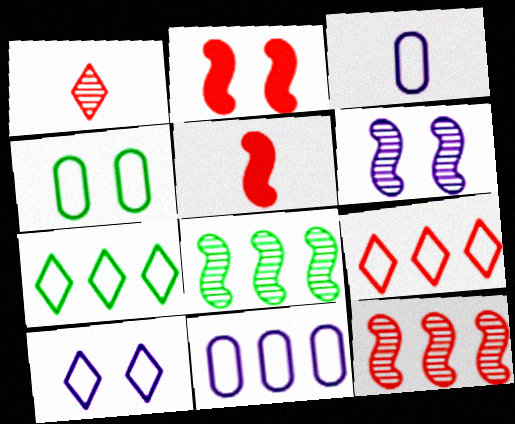[]